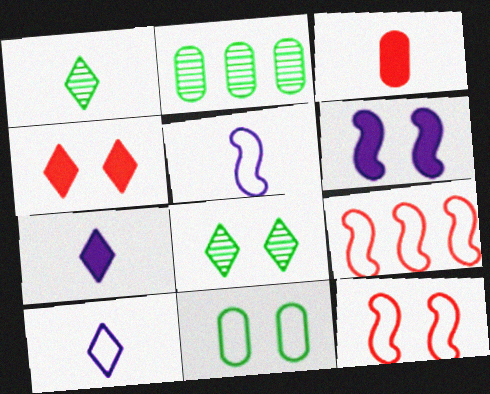[[1, 3, 5], 
[2, 4, 5], 
[2, 7, 12], 
[9, 10, 11]]